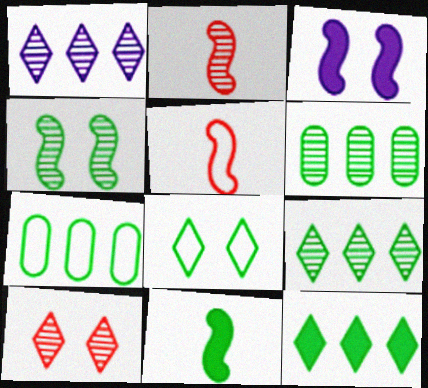[[6, 8, 11]]